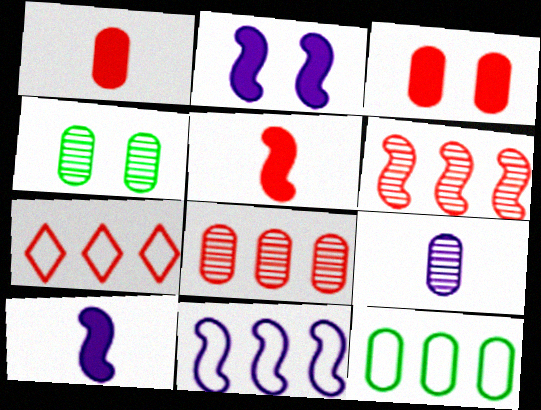[[3, 9, 12], 
[4, 7, 10], 
[4, 8, 9], 
[7, 11, 12]]